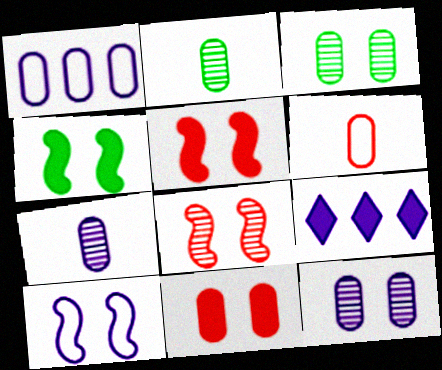[[1, 2, 11], 
[4, 8, 10], 
[7, 9, 10]]